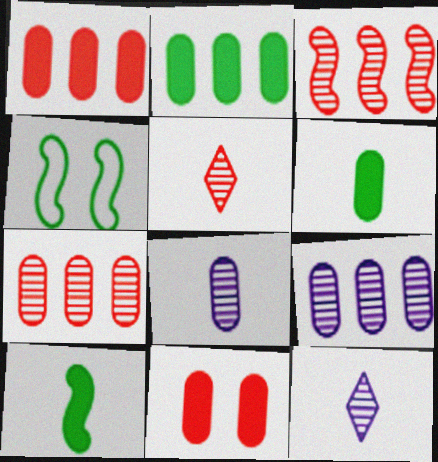[[1, 4, 12]]